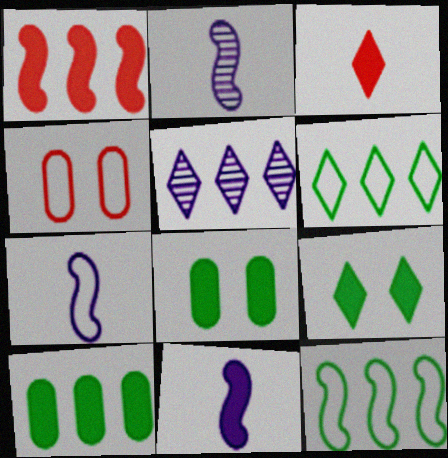[[2, 7, 11], 
[4, 6, 7]]